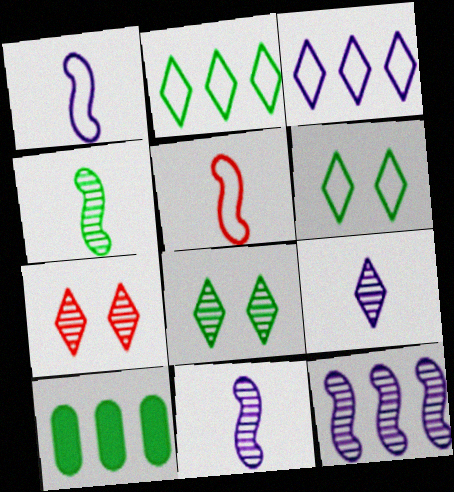[[1, 7, 10], 
[4, 6, 10]]